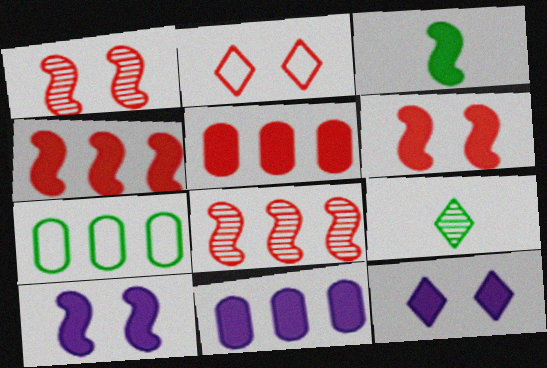[[3, 4, 10], 
[3, 5, 12]]